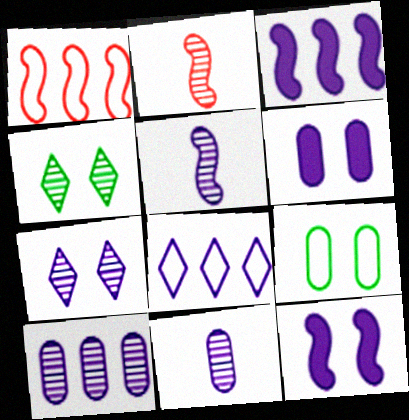[[2, 4, 10], 
[3, 8, 10], 
[5, 6, 8], 
[5, 7, 10], 
[8, 11, 12]]